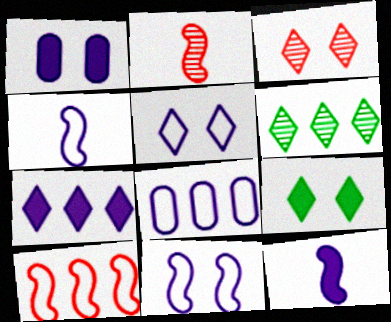[[1, 7, 12], 
[2, 8, 9], 
[3, 5, 9], 
[4, 5, 8]]